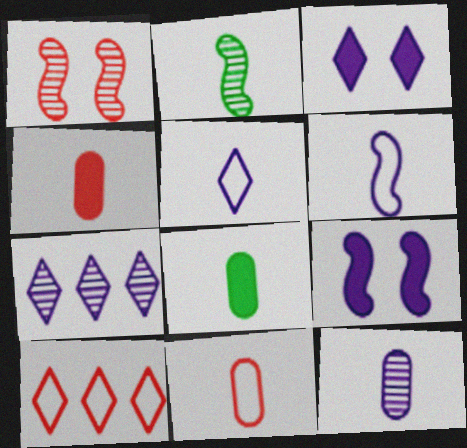[[1, 4, 10], 
[2, 4, 5], 
[3, 5, 7], 
[8, 11, 12]]